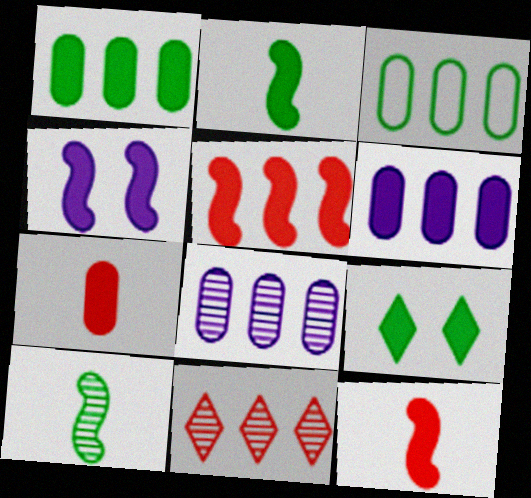[[1, 2, 9], 
[2, 4, 5], 
[3, 9, 10], 
[6, 9, 12]]